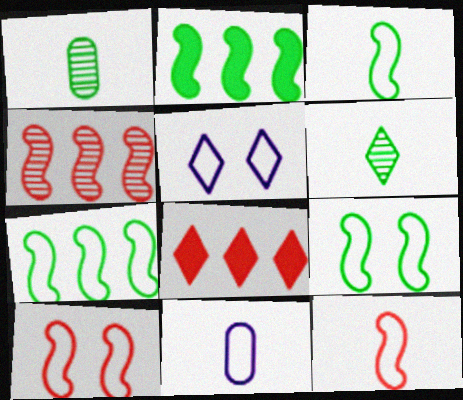[[3, 7, 9], 
[5, 6, 8]]